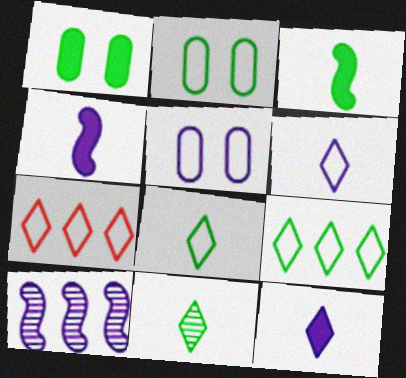[[5, 10, 12]]